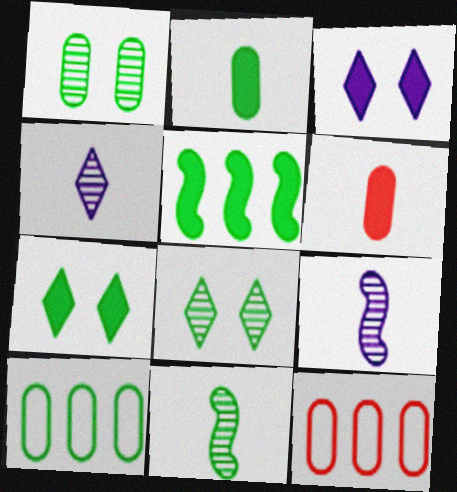[[1, 2, 10], 
[2, 5, 7], 
[3, 5, 6], 
[3, 11, 12], 
[7, 9, 12], 
[7, 10, 11]]